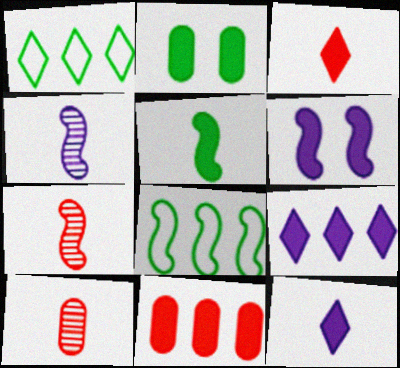[[1, 6, 10], 
[6, 7, 8]]